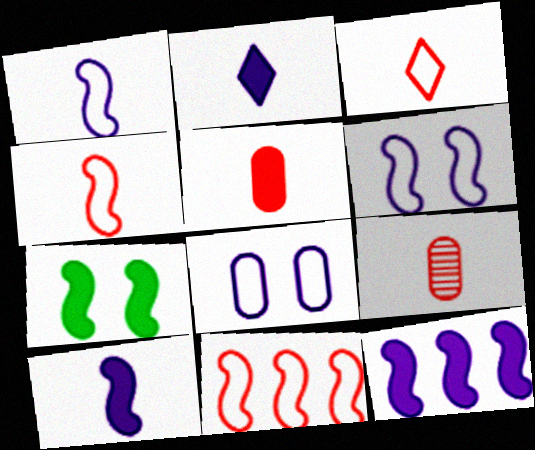[]